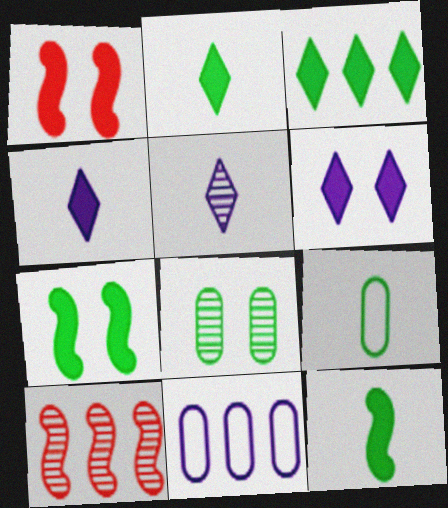[[3, 10, 11], 
[5, 8, 10], 
[6, 9, 10]]